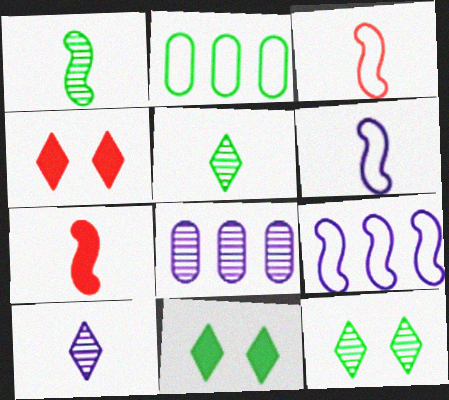[[1, 2, 11], 
[1, 6, 7], 
[3, 8, 11]]